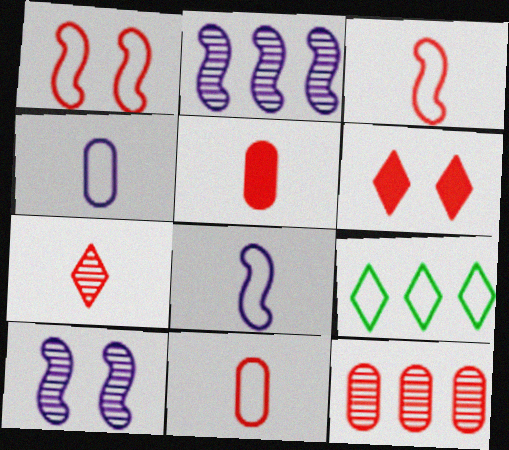[[1, 4, 9], 
[3, 5, 7], 
[3, 6, 12], 
[5, 9, 10]]